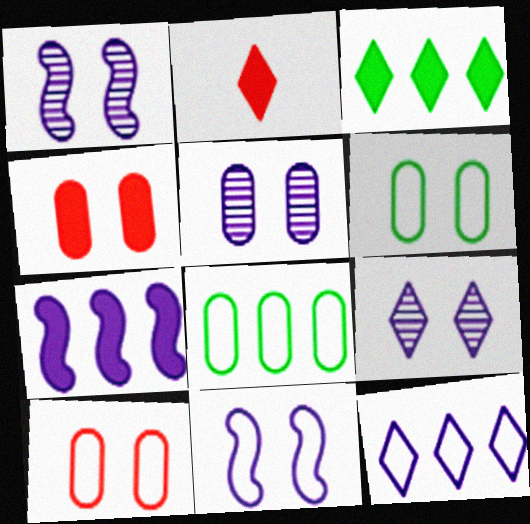[[1, 2, 8], 
[1, 5, 9], 
[4, 5, 6]]